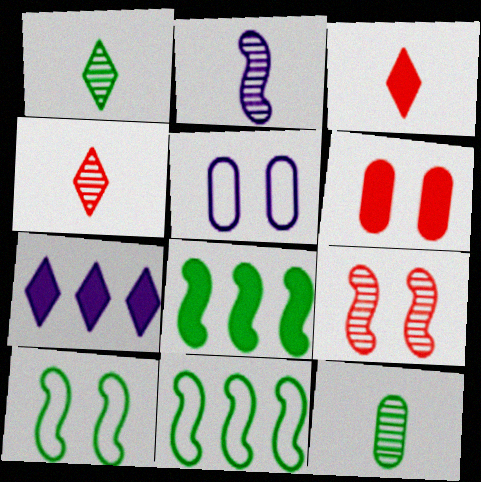[[2, 4, 12], 
[2, 5, 7], 
[4, 5, 8]]